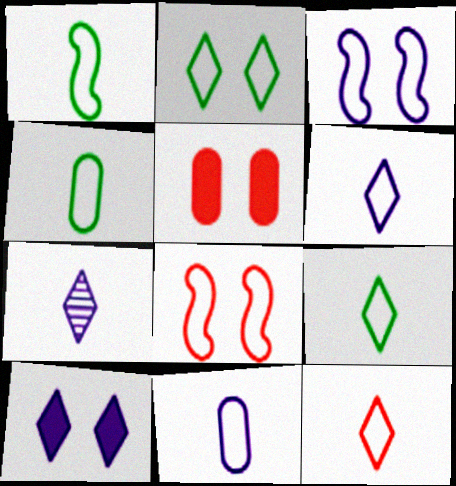[[1, 4, 9], 
[1, 11, 12], 
[6, 9, 12]]